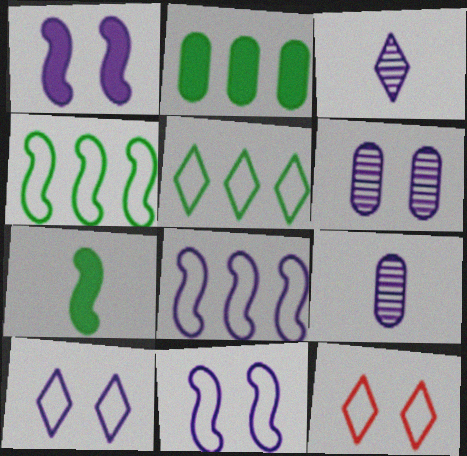[[1, 6, 10]]